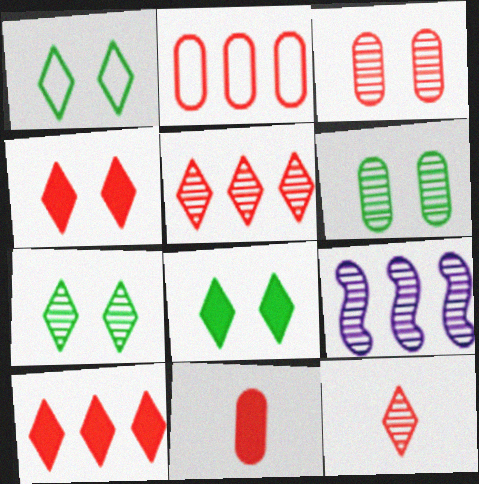[[1, 7, 8], 
[1, 9, 11], 
[2, 3, 11], 
[6, 9, 12]]